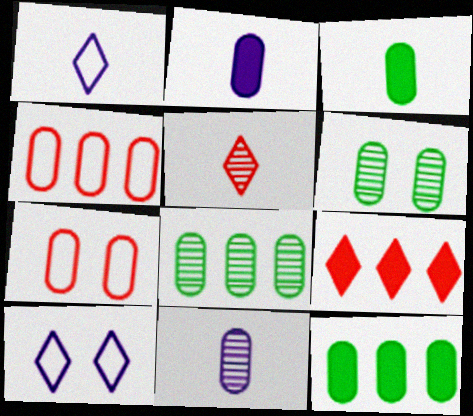[[2, 4, 6], 
[2, 7, 8], 
[7, 11, 12]]